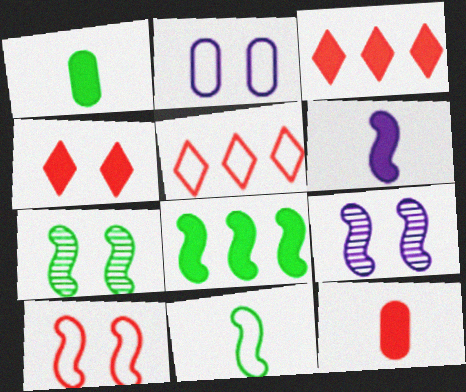[[1, 5, 9], 
[2, 4, 7], 
[2, 5, 11], 
[7, 8, 11]]